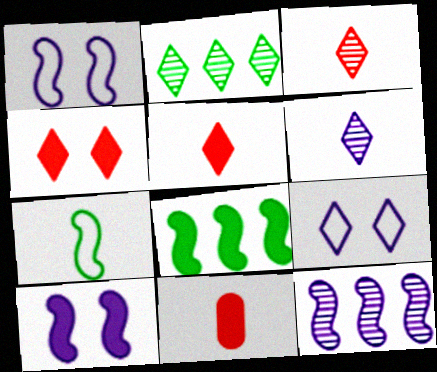[[1, 2, 11], 
[2, 5, 9], 
[6, 7, 11]]